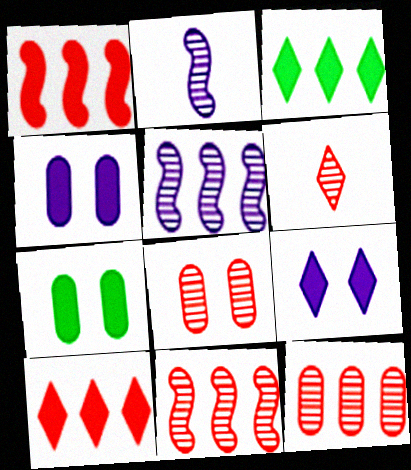[[6, 8, 11]]